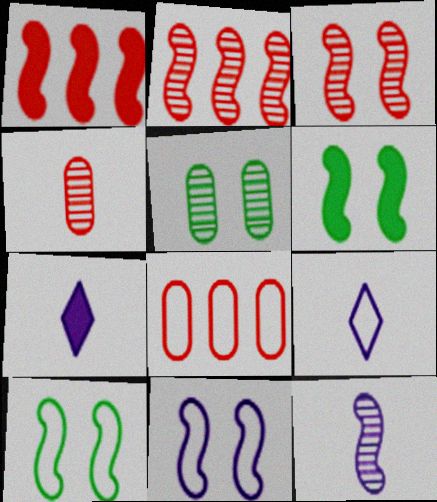[[1, 5, 9], 
[1, 10, 12], 
[3, 6, 11], 
[8, 9, 10]]